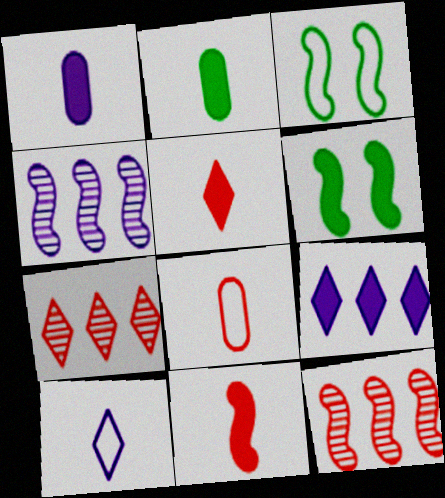[[1, 3, 7], 
[3, 4, 11]]